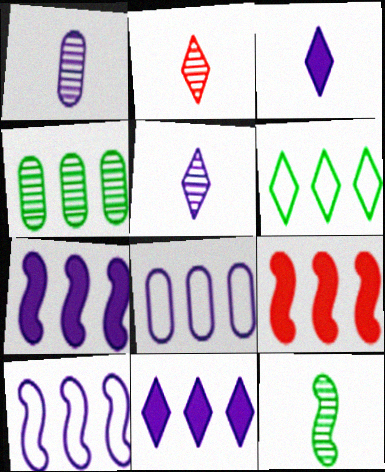[[1, 2, 12]]